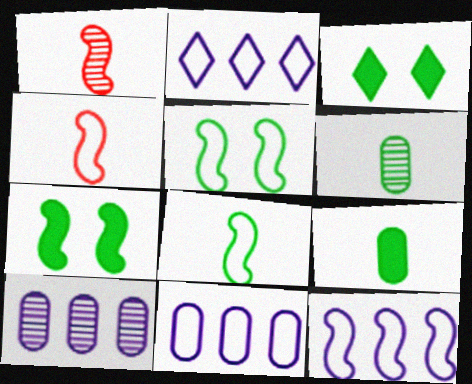[[1, 3, 11], 
[1, 7, 12], 
[2, 11, 12], 
[3, 4, 10], 
[4, 5, 12]]